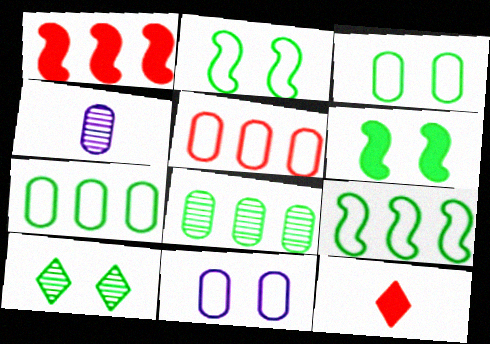[[3, 6, 10]]